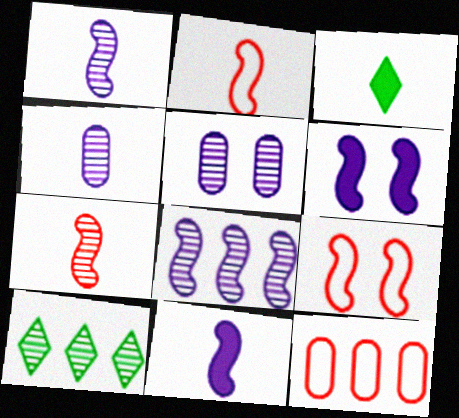[[2, 3, 4], 
[5, 7, 10]]